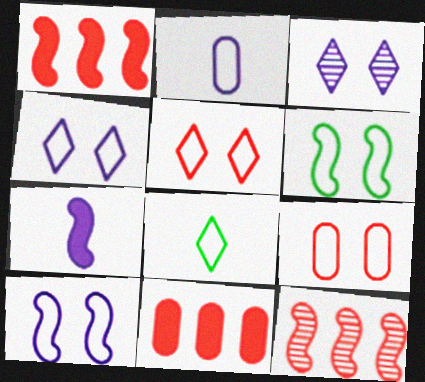[[4, 6, 9], 
[6, 7, 12]]